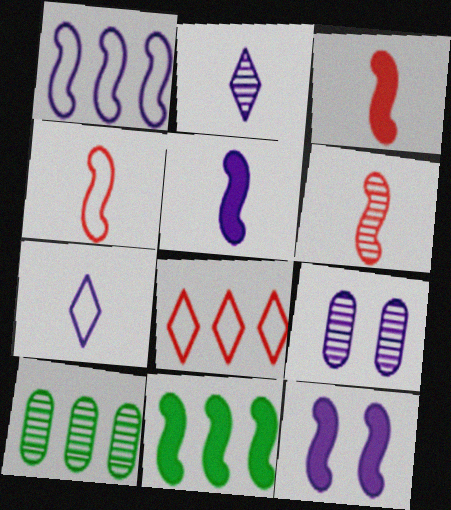[[3, 4, 6], 
[3, 11, 12]]